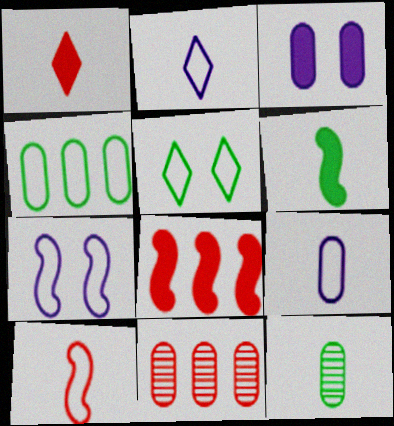[]